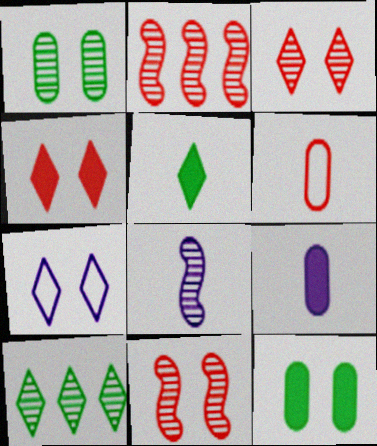[[2, 4, 6], 
[5, 6, 8], 
[7, 11, 12]]